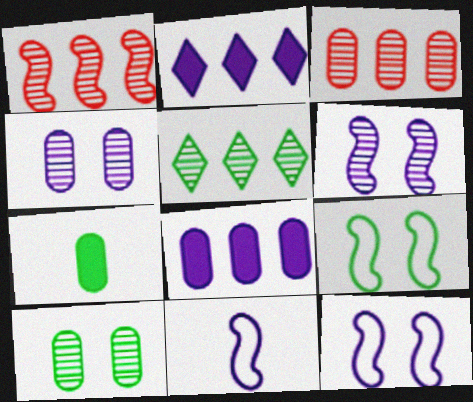[[2, 4, 11], 
[5, 7, 9]]